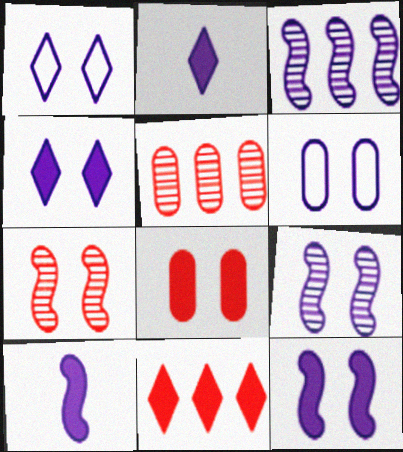[[2, 3, 6], 
[4, 6, 9]]